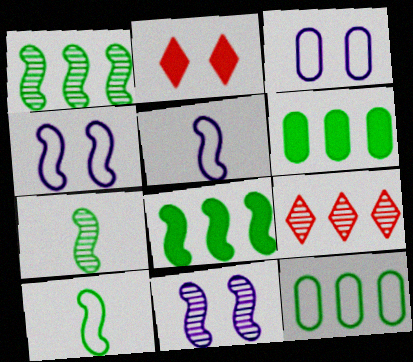[]